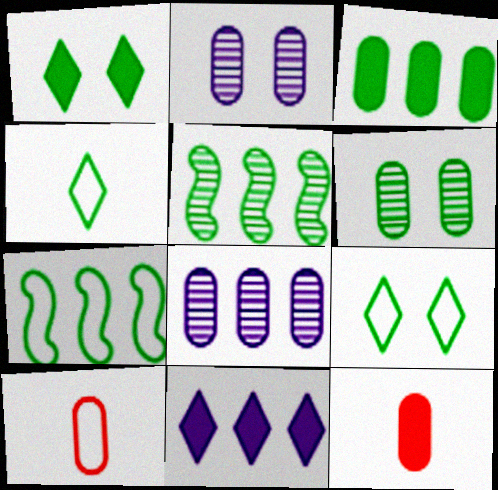[[2, 3, 10]]